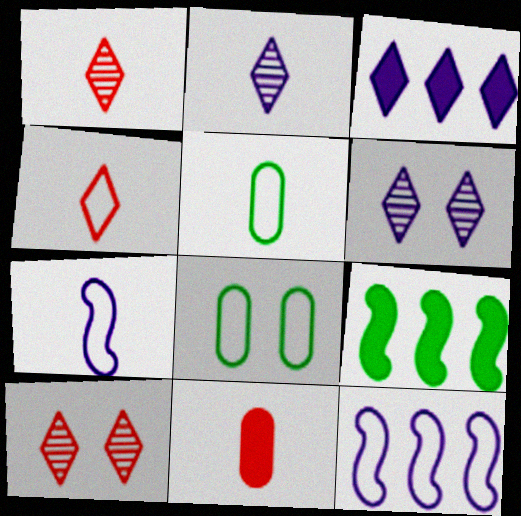[[4, 5, 7], 
[4, 8, 12]]